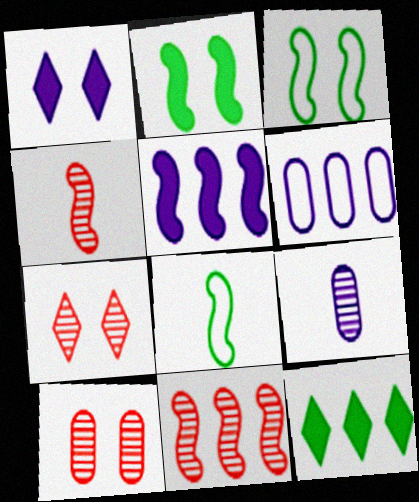[[1, 3, 10], 
[3, 4, 5], 
[6, 11, 12]]